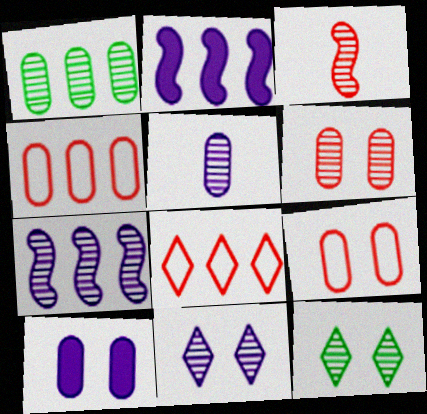[[1, 2, 8], 
[1, 3, 11], 
[1, 5, 6], 
[5, 7, 11]]